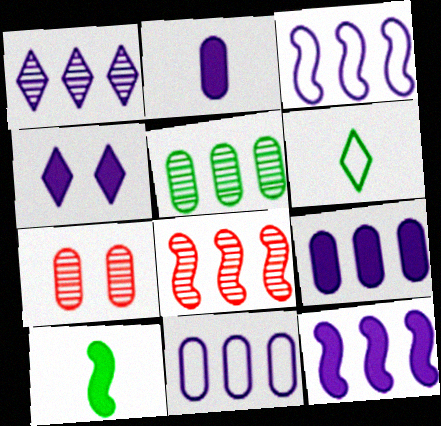[[1, 3, 9], 
[1, 5, 8], 
[1, 11, 12], 
[2, 4, 12], 
[6, 7, 12]]